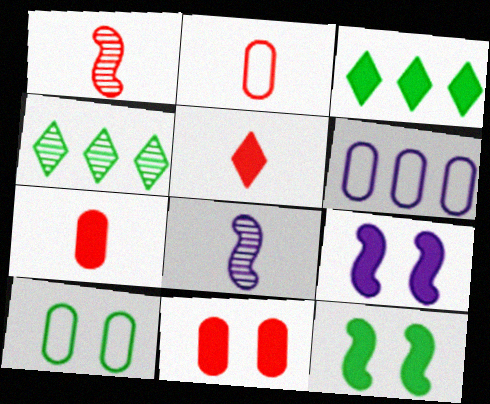[[1, 2, 5], 
[2, 4, 9], 
[2, 6, 10], 
[3, 7, 9]]